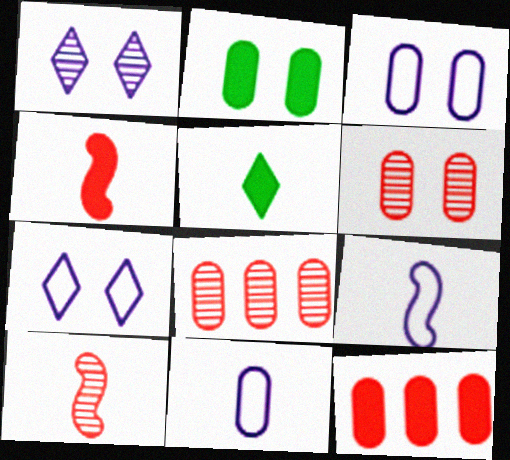[[2, 3, 6], 
[2, 8, 11], 
[5, 10, 11]]